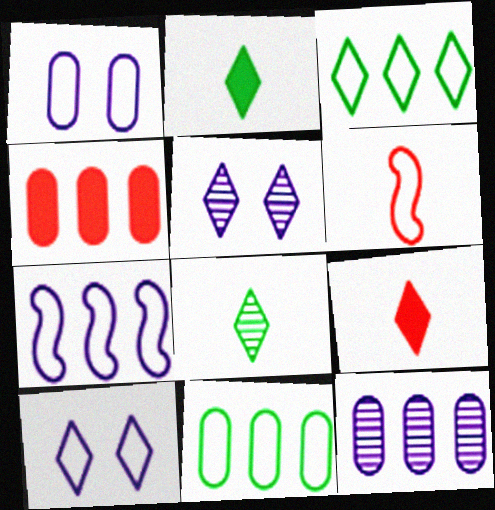[[1, 3, 6], 
[3, 5, 9], 
[4, 11, 12], 
[6, 10, 11]]